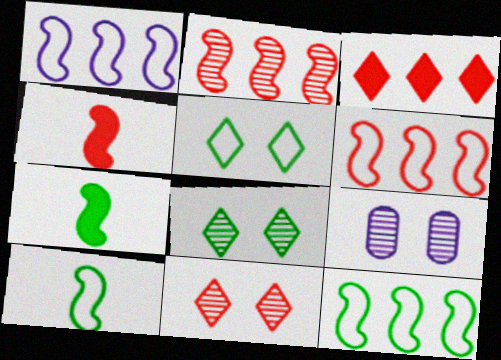[[1, 6, 12], 
[3, 9, 10]]